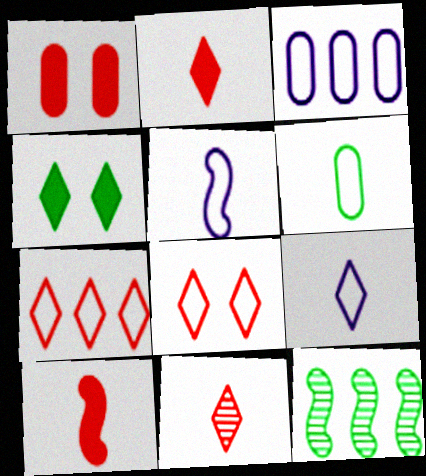[[1, 9, 12], 
[4, 6, 12]]